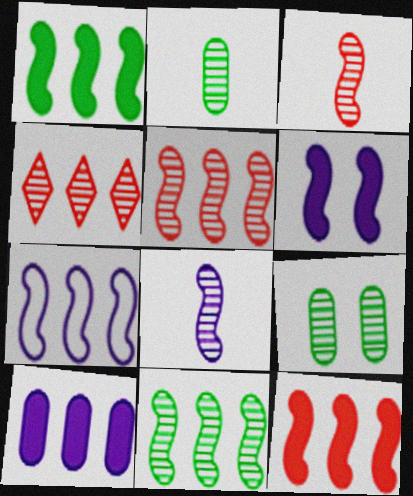[[1, 5, 7], 
[4, 8, 9], 
[6, 7, 8], 
[7, 11, 12]]